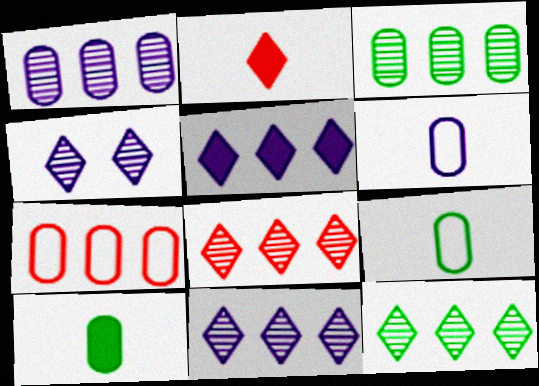[[8, 11, 12]]